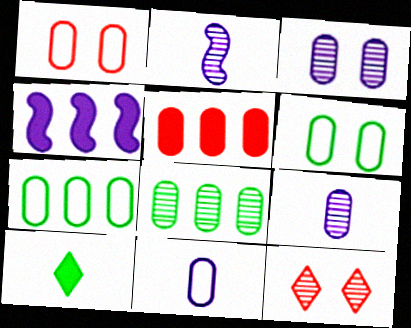[[1, 7, 11], 
[2, 8, 12], 
[5, 6, 9]]